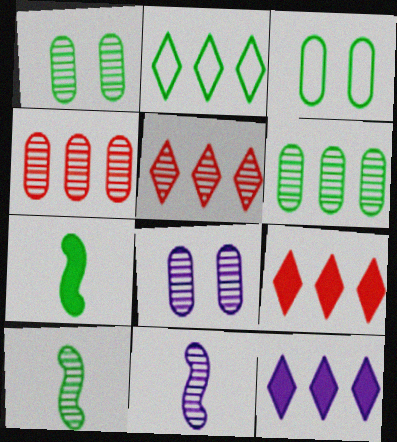[[1, 2, 7], 
[1, 5, 11], 
[2, 5, 12], 
[3, 9, 11], 
[5, 8, 10]]